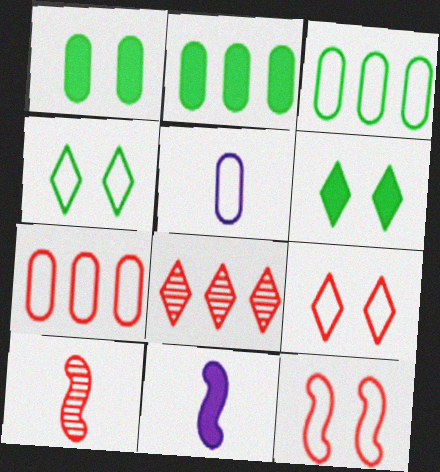[]